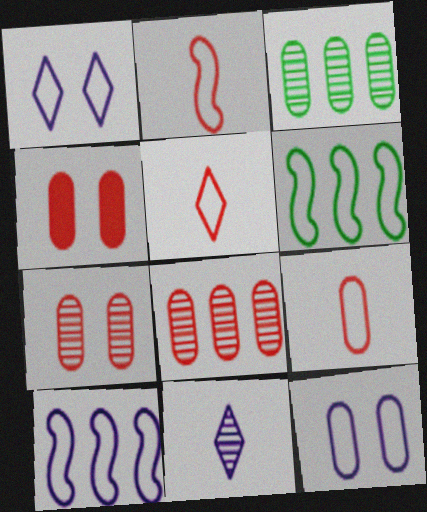[[1, 6, 9], 
[2, 5, 9], 
[4, 6, 11], 
[4, 8, 9], 
[5, 6, 12]]